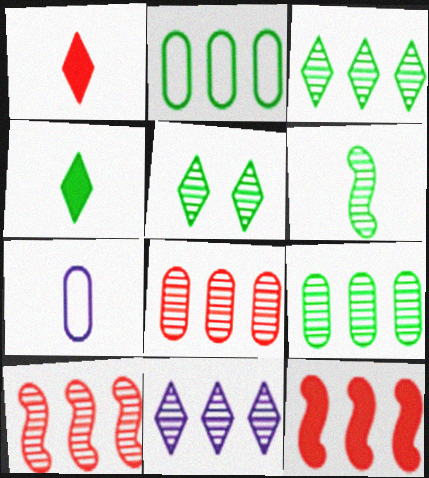[[1, 6, 7], 
[2, 11, 12], 
[5, 6, 9], 
[5, 7, 12], 
[9, 10, 11]]